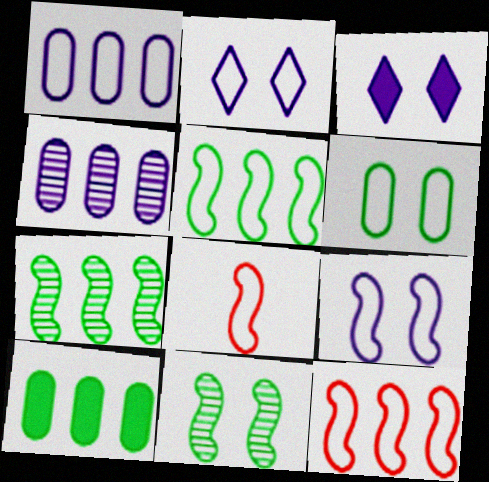[[5, 8, 9]]